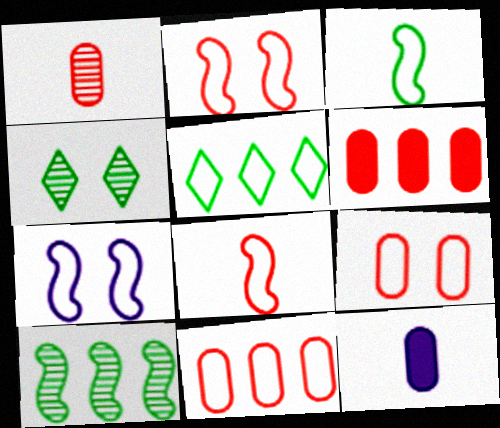[[1, 6, 9]]